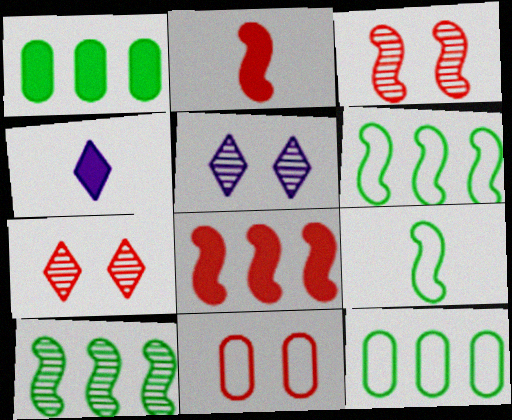[[2, 5, 12], 
[3, 4, 12], 
[4, 10, 11]]